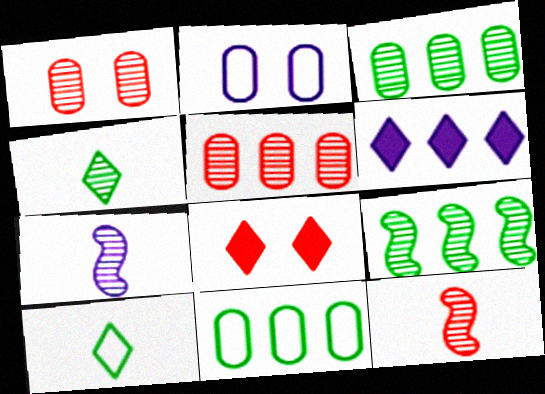[[2, 6, 7], 
[7, 8, 11]]